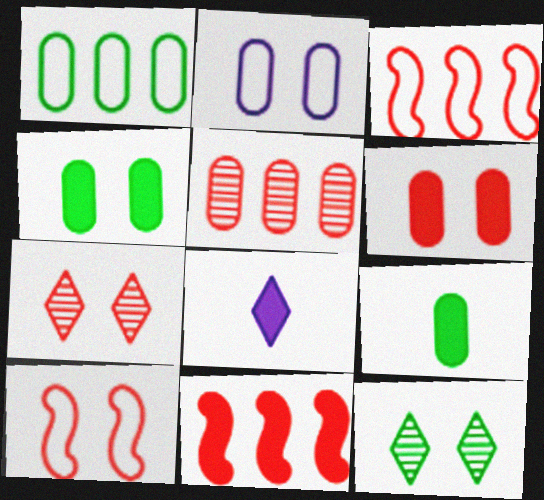[[2, 5, 9], 
[4, 8, 11], 
[6, 7, 10]]